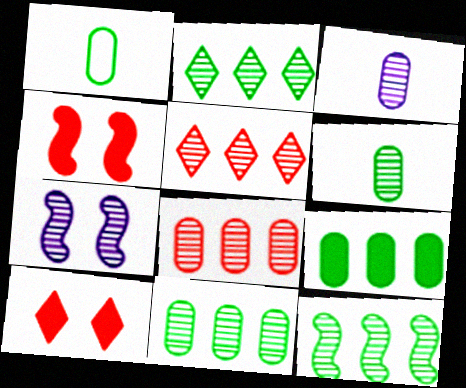[[2, 11, 12], 
[5, 6, 7]]